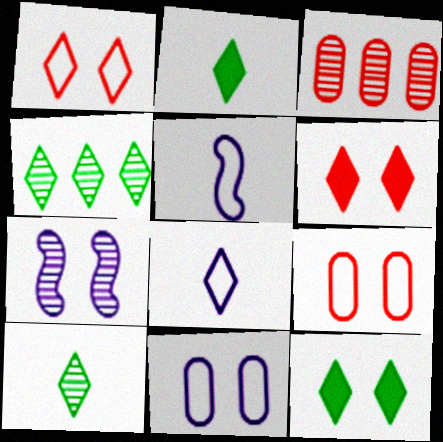[[3, 5, 12], 
[3, 7, 10], 
[4, 6, 8], 
[7, 9, 12]]